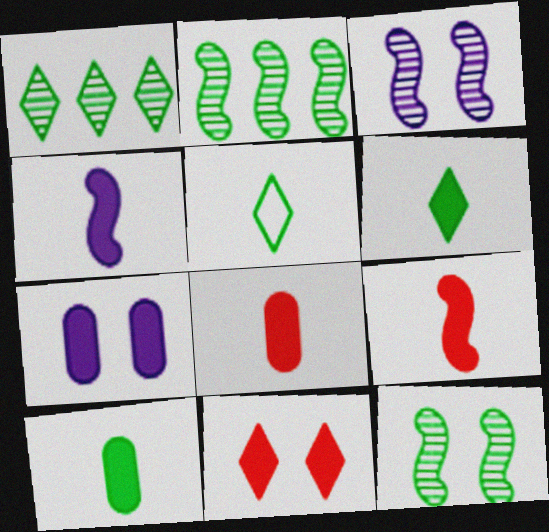[[4, 6, 8]]